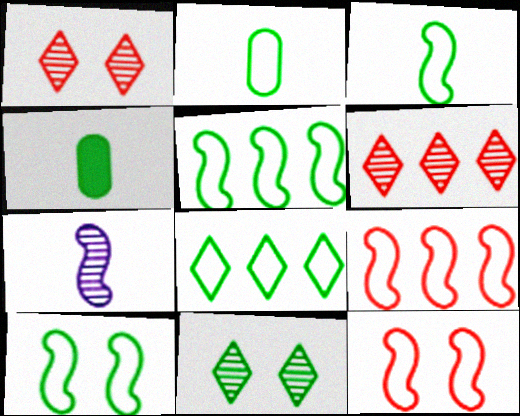[[2, 8, 10], 
[3, 5, 10], 
[4, 5, 11]]